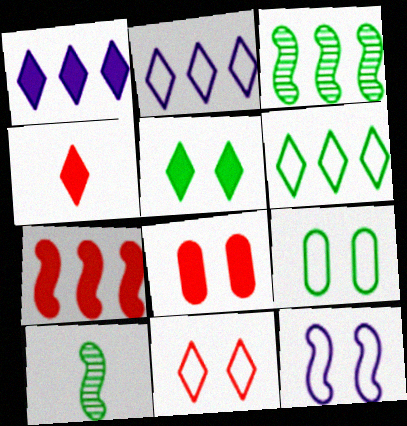[[1, 4, 5], 
[2, 8, 10], 
[4, 7, 8], 
[7, 10, 12], 
[9, 11, 12]]